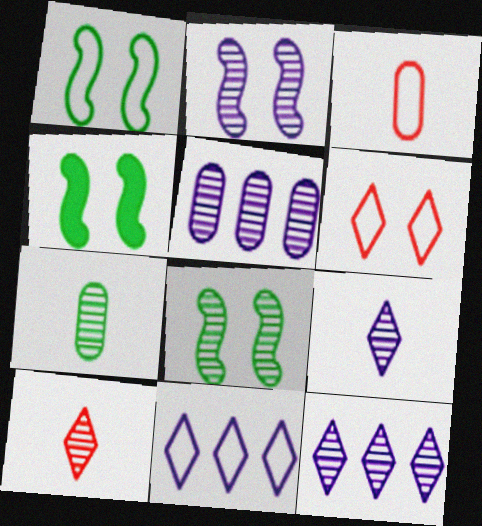[[1, 3, 11], 
[1, 4, 8], 
[2, 5, 9], 
[3, 4, 12], 
[5, 8, 10]]